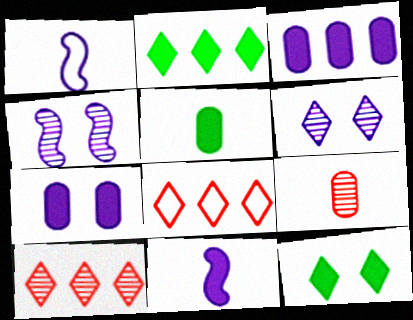[[1, 3, 6], 
[4, 5, 8]]